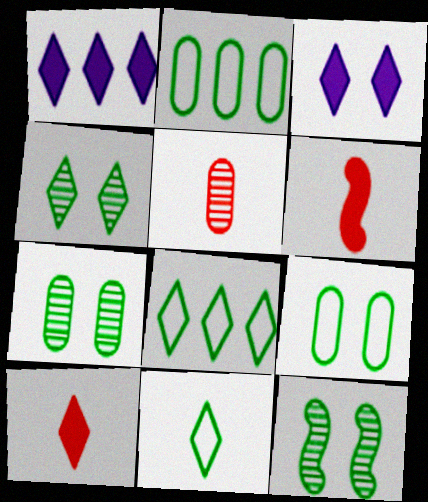[[4, 7, 12]]